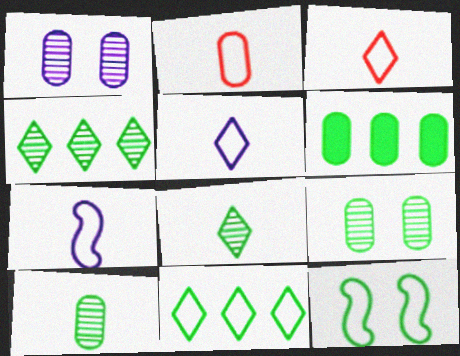[[1, 2, 6], 
[6, 8, 12]]